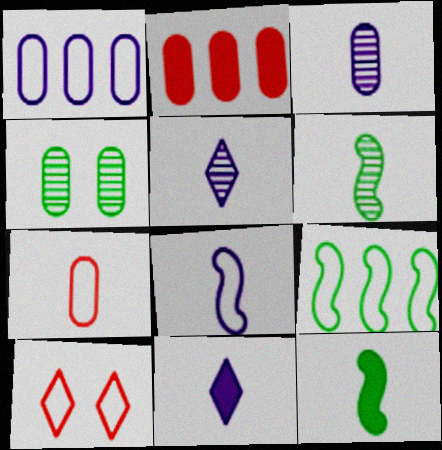[[3, 8, 11], 
[5, 7, 12], 
[6, 7, 11]]